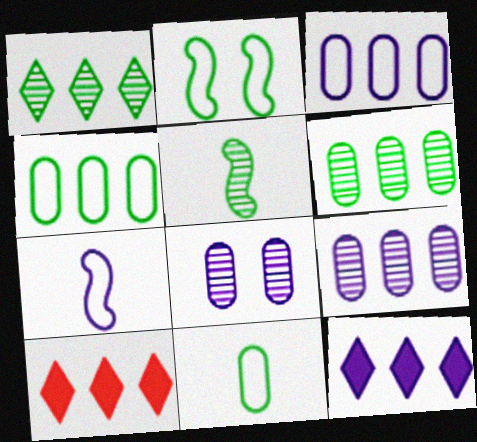[[7, 8, 12]]